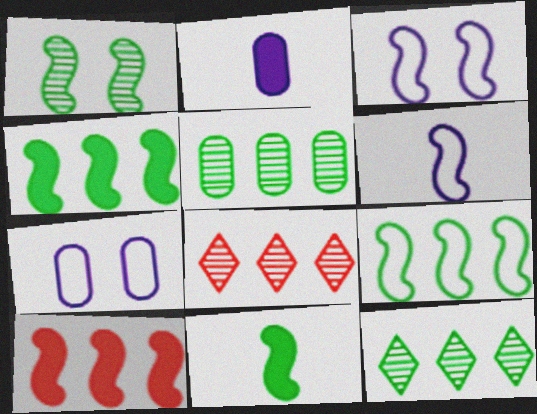[[1, 6, 10], 
[1, 9, 11], 
[7, 8, 11]]